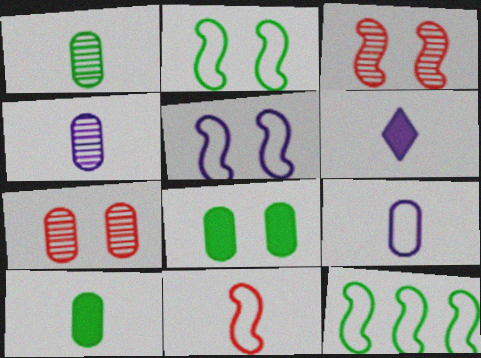[[1, 6, 11], 
[5, 11, 12], 
[6, 7, 12]]